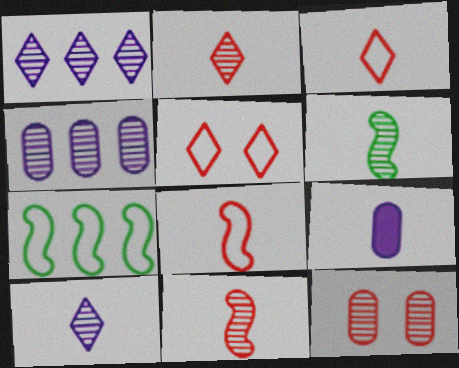[[1, 6, 12], 
[3, 6, 9]]